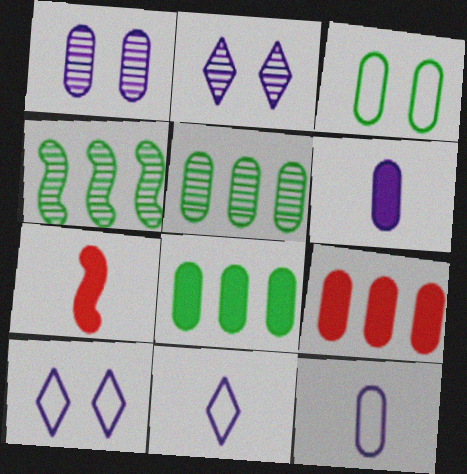[[5, 7, 10]]